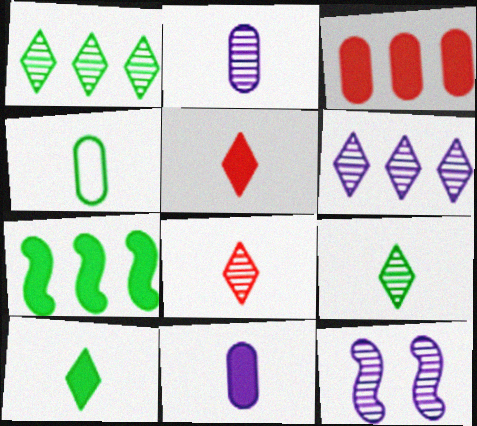[[2, 6, 12]]